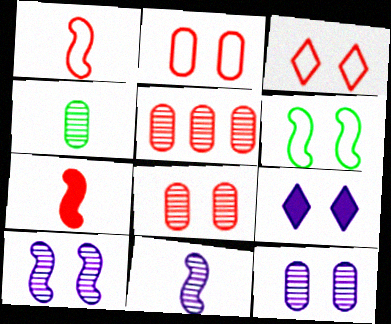[[3, 5, 7], 
[4, 5, 12], 
[6, 8, 9]]